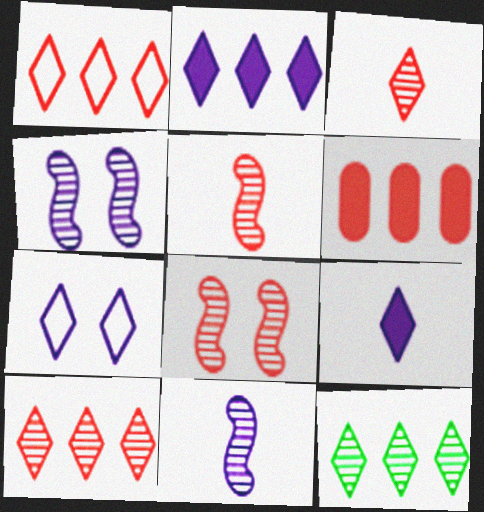[[1, 2, 12]]